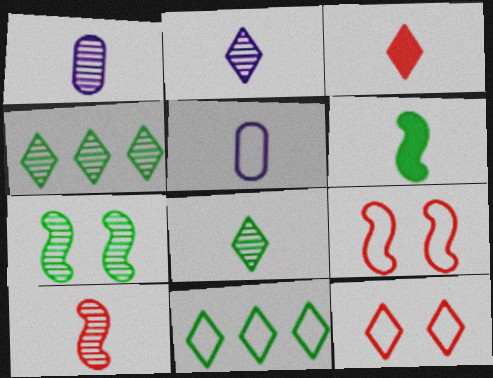[[1, 8, 10], 
[5, 9, 11]]